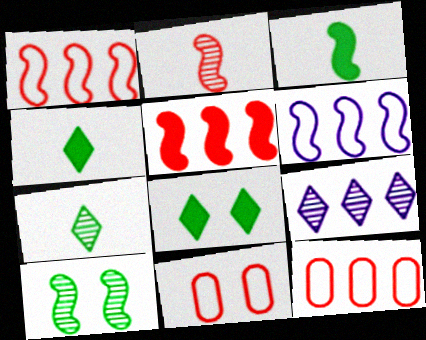[[3, 9, 11]]